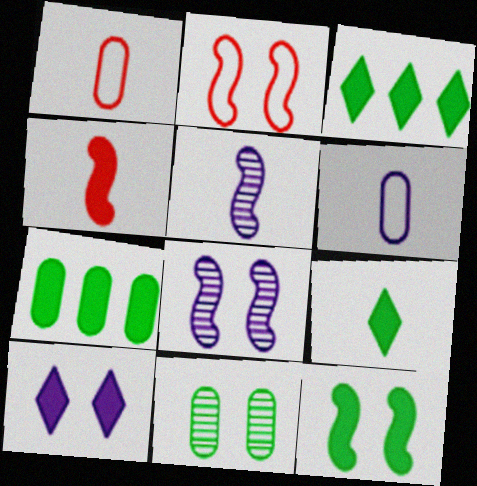[[1, 3, 8], 
[1, 5, 9], 
[2, 8, 12], 
[2, 10, 11], 
[4, 7, 10], 
[7, 9, 12]]